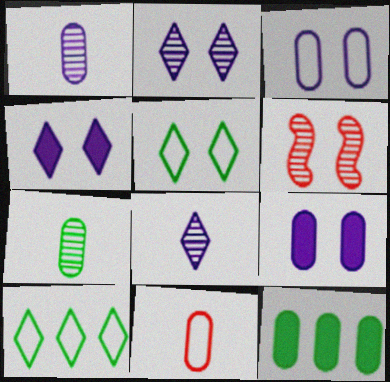[[5, 6, 9]]